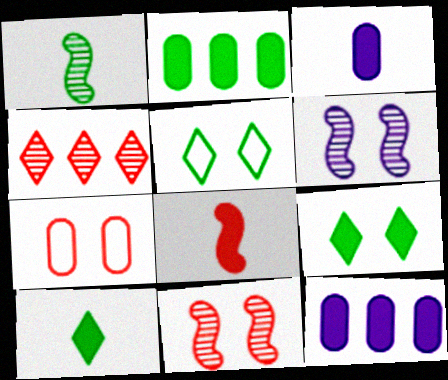[[1, 2, 5], 
[3, 8, 10], 
[4, 7, 8], 
[6, 7, 9], 
[8, 9, 12]]